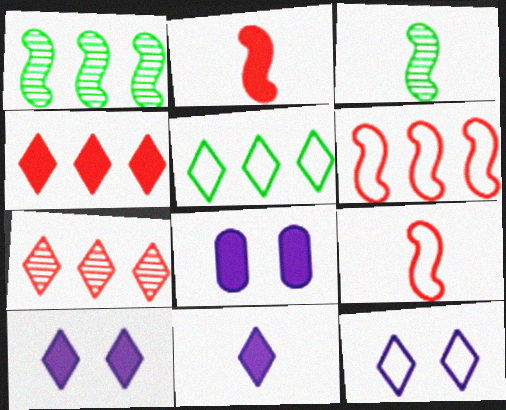[]